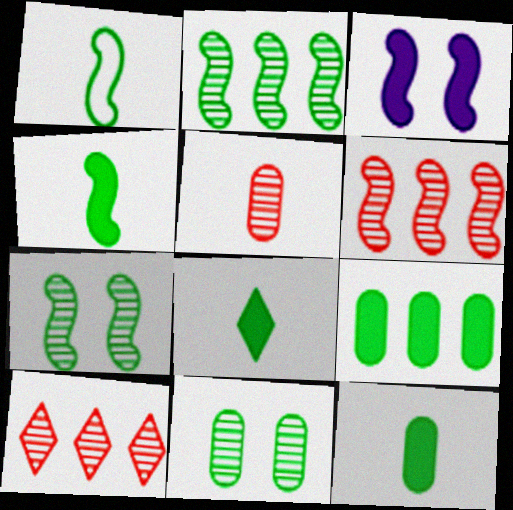[[1, 3, 6], 
[4, 8, 12]]